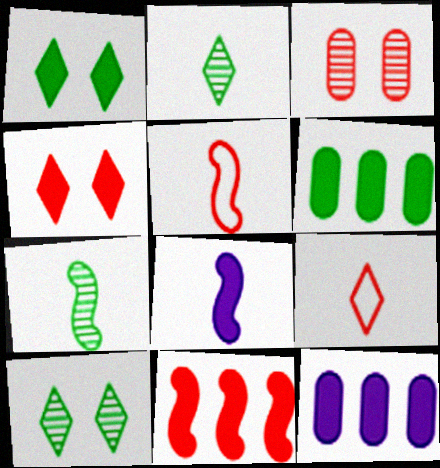[[3, 9, 11], 
[4, 6, 8], 
[5, 7, 8], 
[5, 10, 12]]